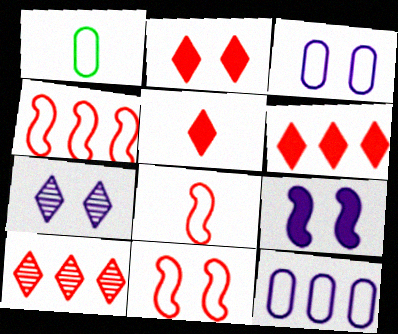[[1, 9, 10], 
[2, 5, 6], 
[3, 7, 9], 
[4, 8, 11]]